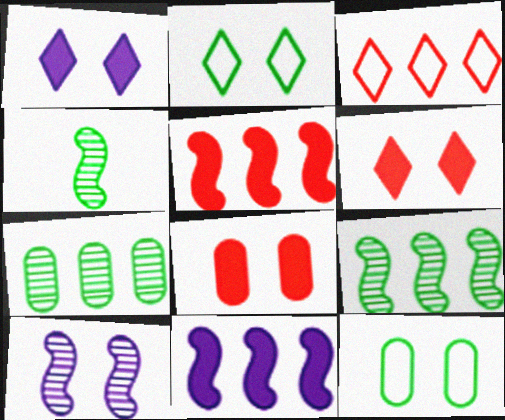[[2, 8, 10], 
[3, 7, 11], 
[6, 10, 12]]